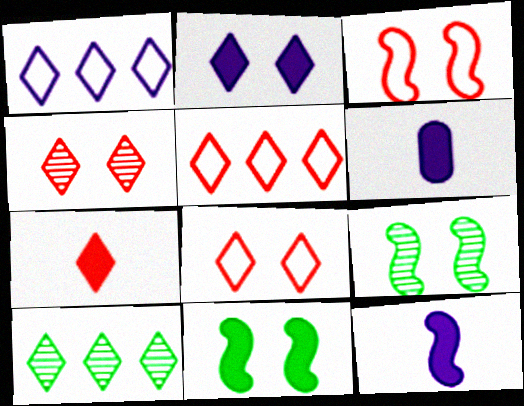[[3, 6, 10], 
[4, 5, 7], 
[5, 6, 9]]